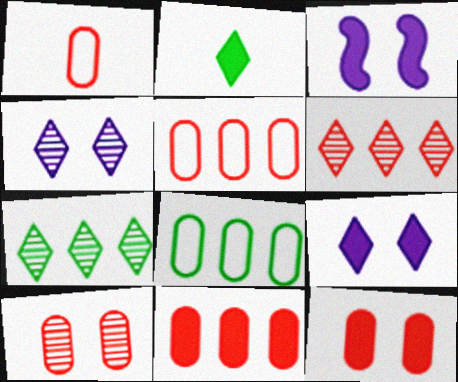[[1, 3, 7], 
[1, 10, 11], 
[2, 3, 11]]